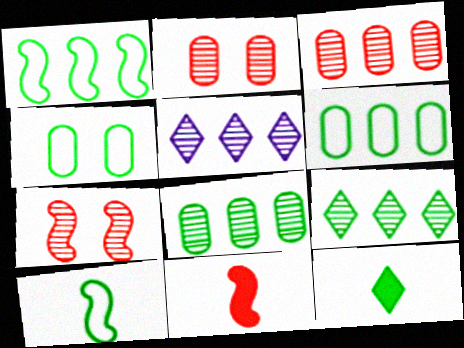[[4, 5, 11]]